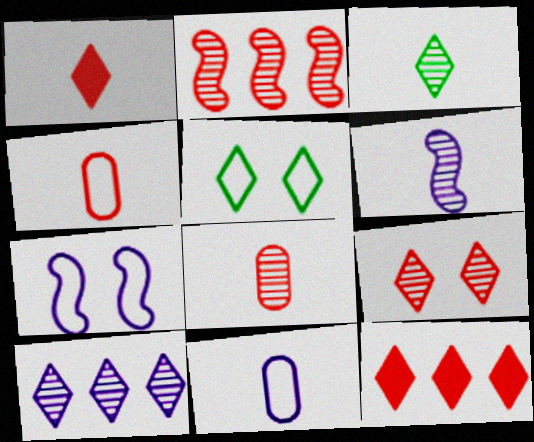[[1, 5, 10], 
[2, 8, 9], 
[3, 6, 8], 
[3, 9, 10]]